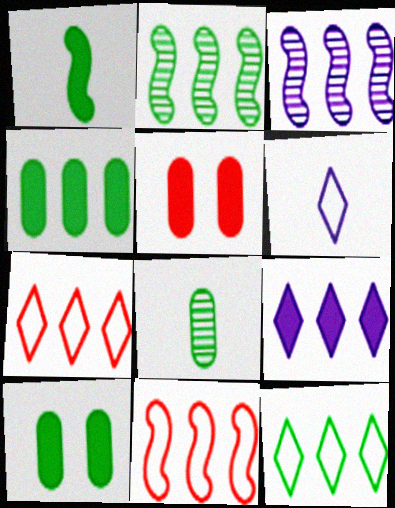[[1, 5, 9], 
[2, 4, 12], 
[2, 5, 6], 
[3, 4, 7]]